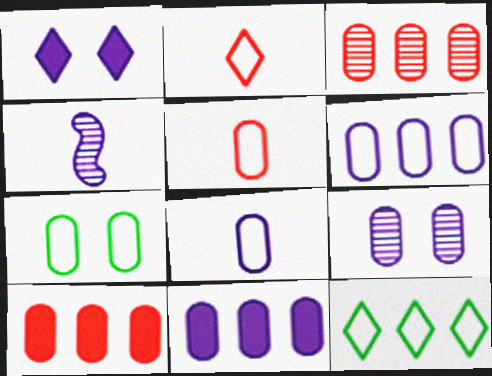[[1, 4, 6], 
[5, 6, 7], 
[8, 9, 11]]